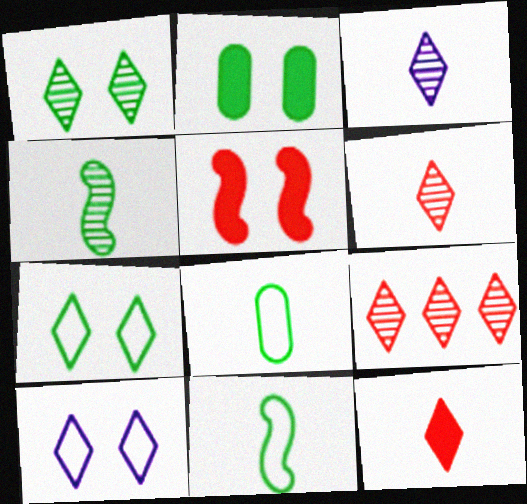[[1, 3, 9]]